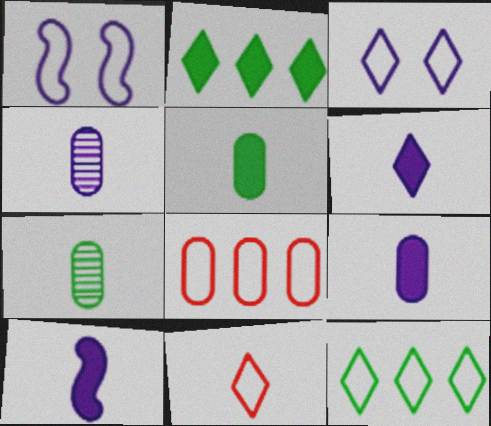[[3, 11, 12], 
[6, 9, 10], 
[7, 10, 11]]